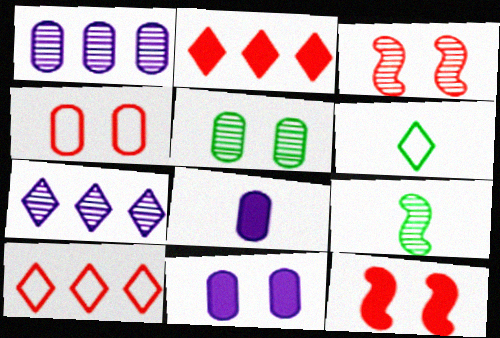[[1, 6, 12], 
[4, 5, 11], 
[9, 10, 11]]